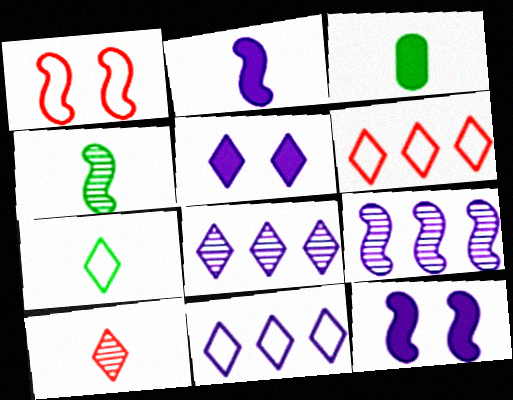[[1, 3, 8], 
[3, 4, 7]]